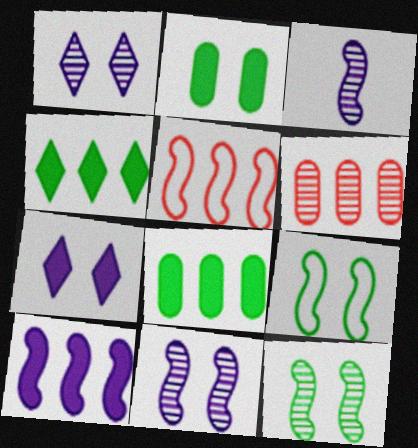[]